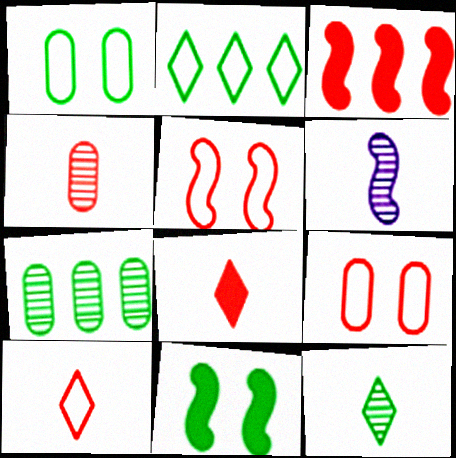[[4, 6, 12]]